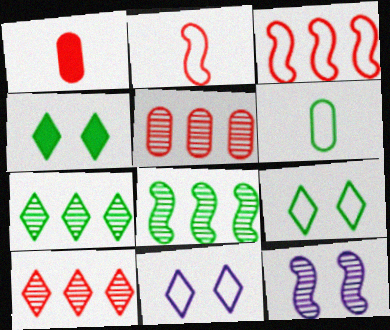[[1, 8, 11], 
[3, 6, 11], 
[4, 6, 8]]